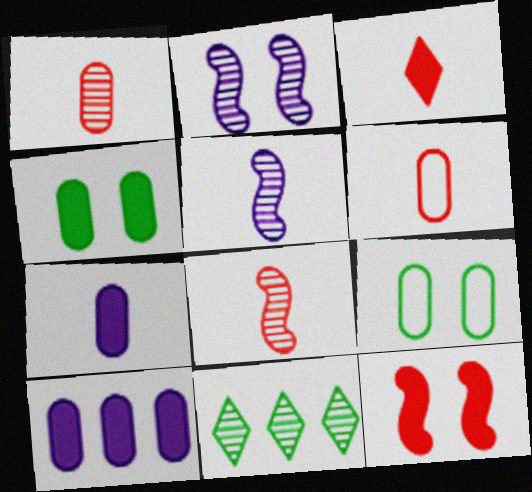[[1, 2, 11], 
[1, 9, 10], 
[3, 6, 8]]